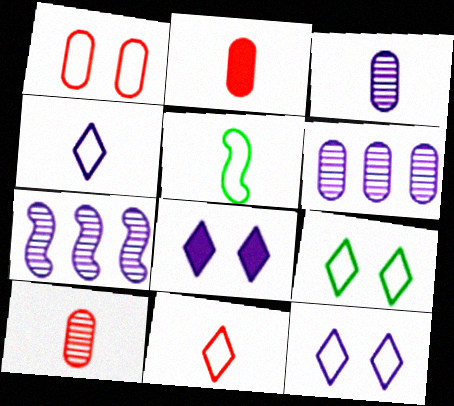[[2, 7, 9]]